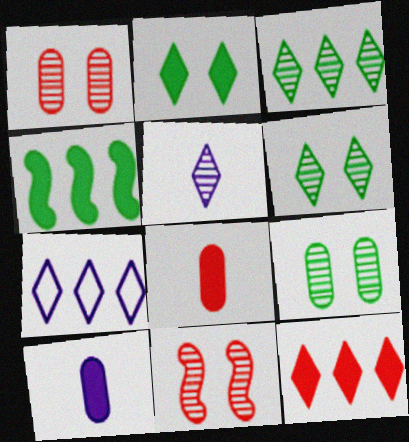[[3, 7, 12]]